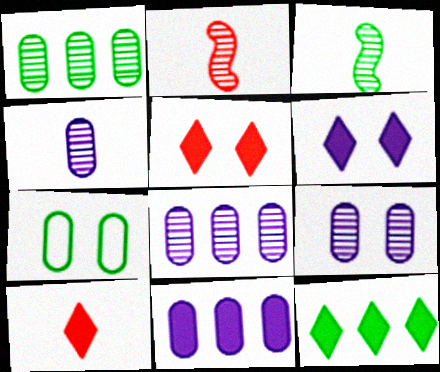[[3, 7, 12], 
[4, 8, 9], 
[6, 10, 12]]